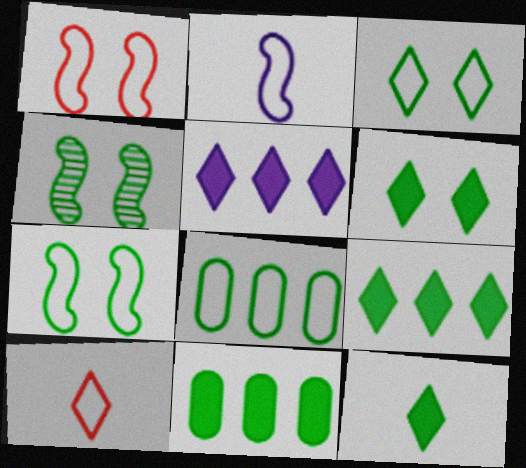[[4, 8, 12], 
[6, 9, 12]]